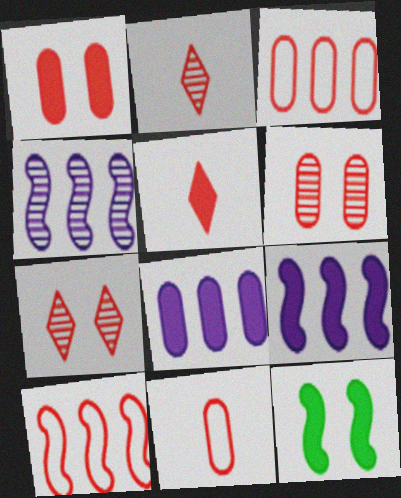[[1, 2, 10], 
[5, 6, 10], 
[5, 8, 12]]